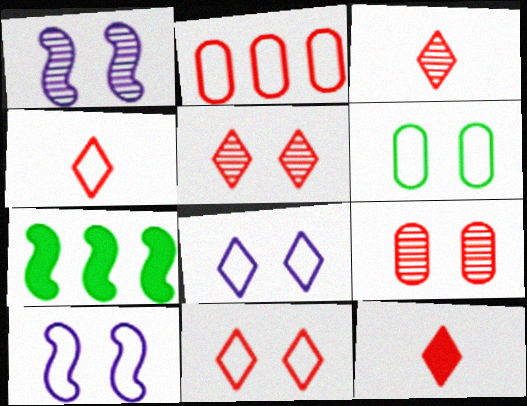[[3, 4, 12], 
[6, 10, 11]]